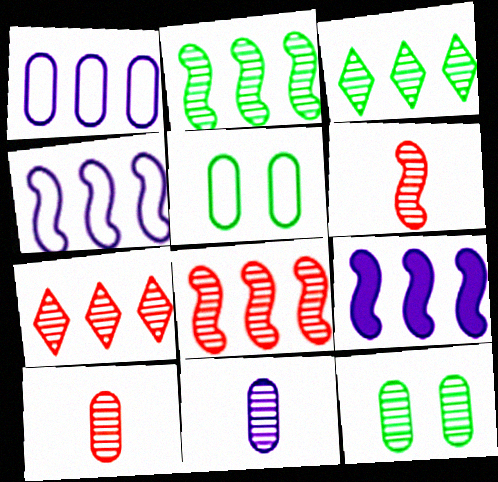[]